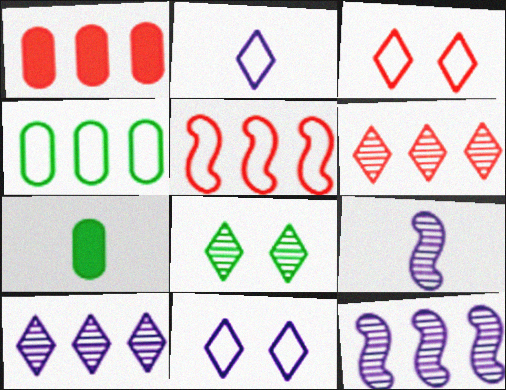[[1, 5, 6], 
[3, 7, 12]]